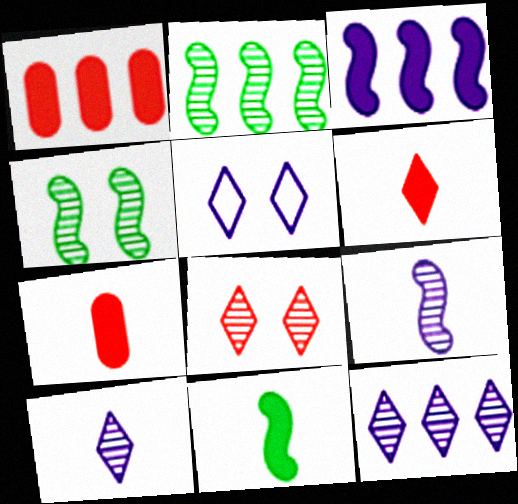[[2, 5, 7]]